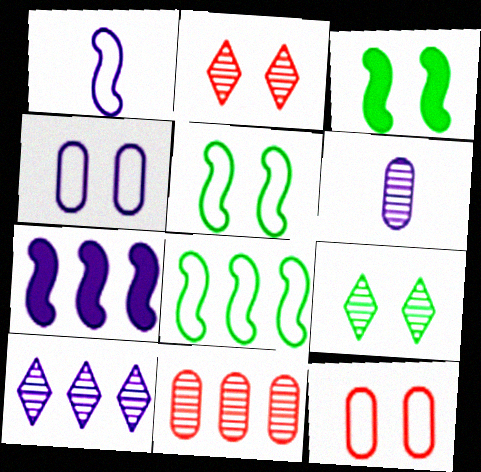[[2, 3, 4]]